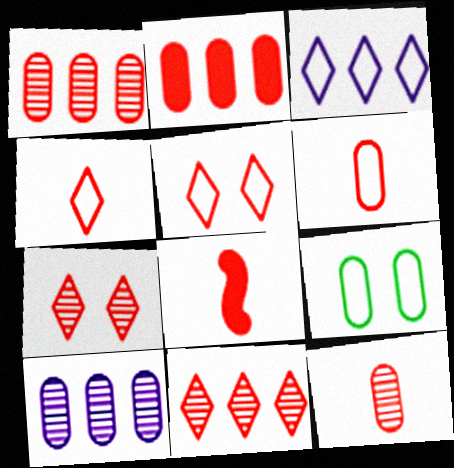[[1, 5, 8], 
[4, 8, 12]]